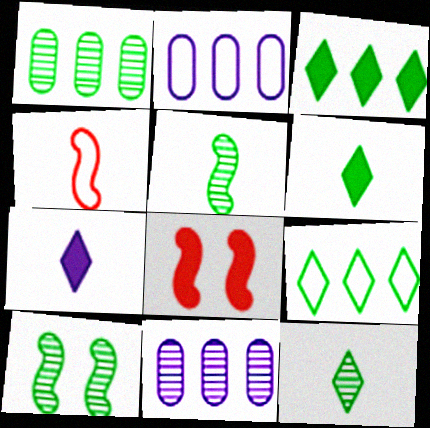[[1, 10, 12], 
[2, 8, 12]]